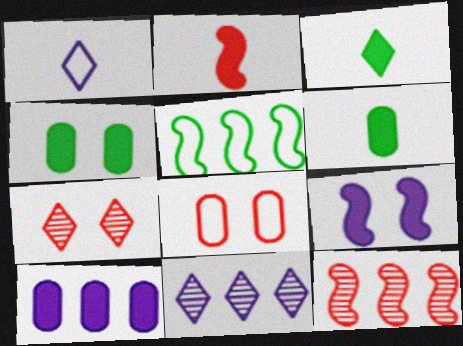[[1, 4, 12], 
[1, 5, 8]]